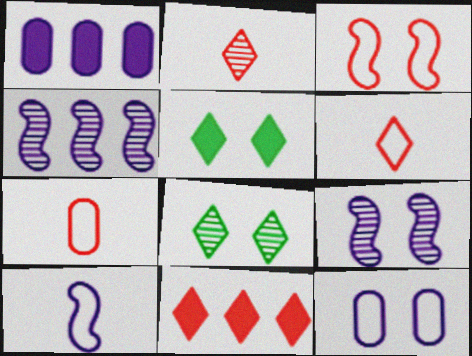[[4, 5, 7]]